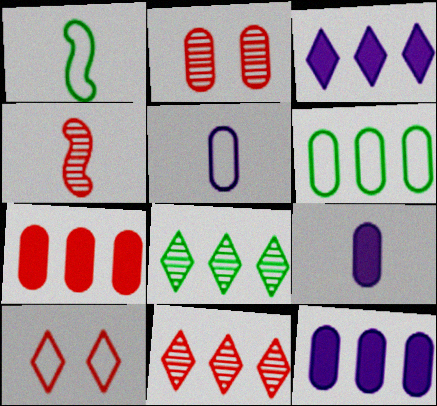[[1, 2, 3], 
[2, 4, 11], 
[2, 6, 9], 
[4, 7, 10]]